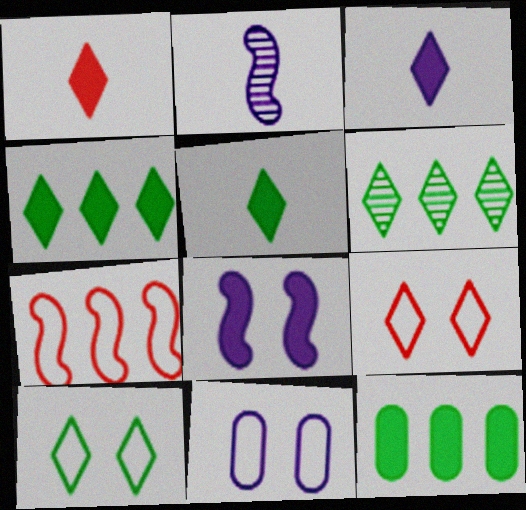[[1, 3, 5], 
[1, 8, 12], 
[2, 9, 12], 
[3, 6, 9], 
[5, 6, 10]]